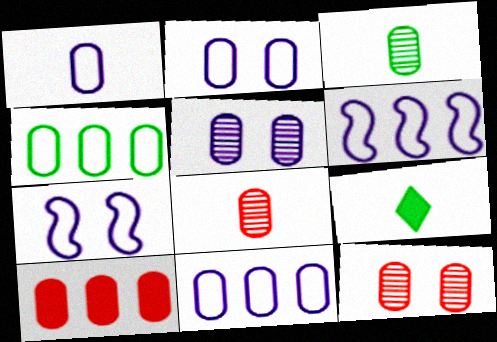[[1, 2, 11], 
[2, 3, 10], 
[6, 9, 12]]